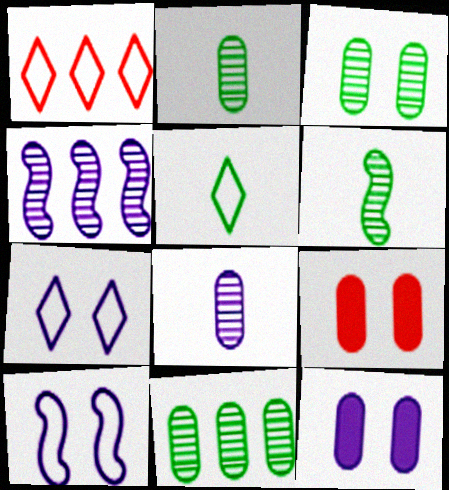[[1, 5, 7], 
[1, 6, 12], 
[2, 3, 11], 
[4, 5, 9]]